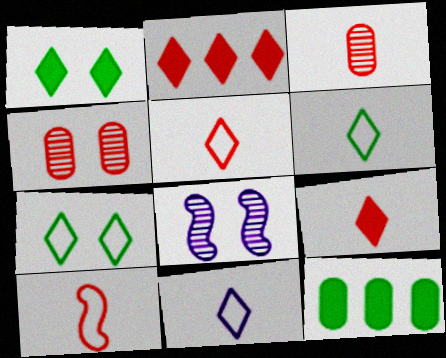[[2, 4, 10], 
[3, 9, 10], 
[5, 6, 11], 
[5, 8, 12]]